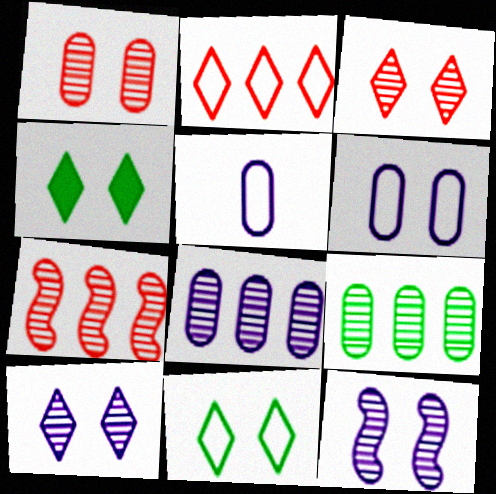[[4, 5, 7]]